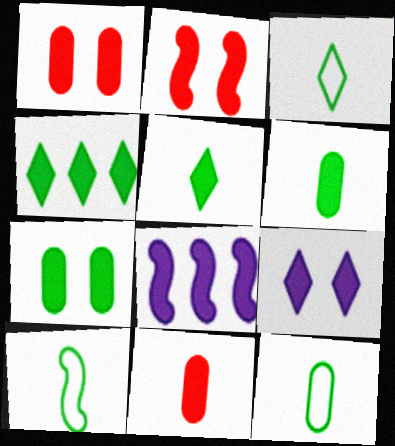[[1, 5, 8], 
[2, 7, 9], 
[3, 10, 12]]